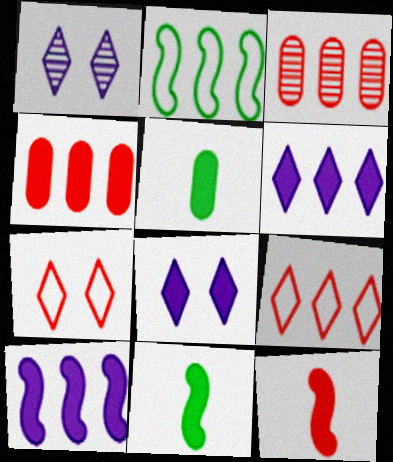[[2, 3, 6], 
[3, 7, 12], 
[4, 8, 11]]